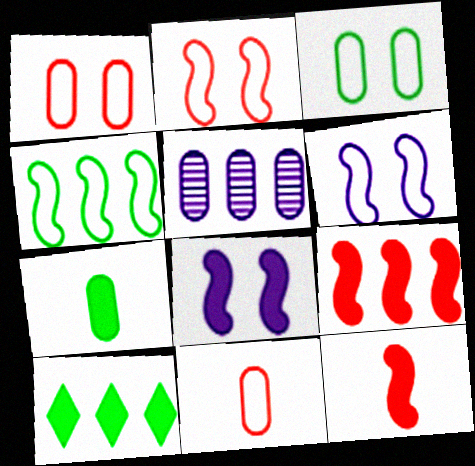[[1, 5, 7]]